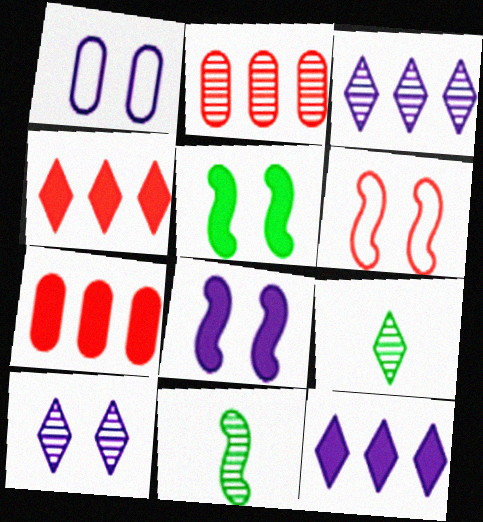[[1, 4, 11], 
[1, 8, 10], 
[2, 10, 11]]